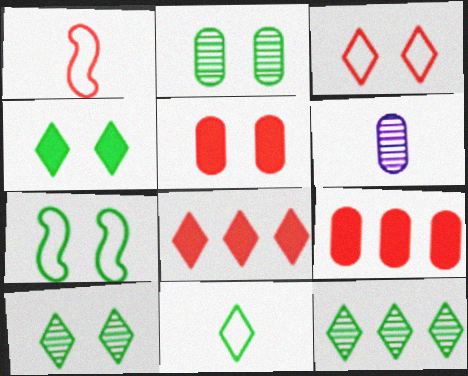[[2, 4, 7], 
[4, 11, 12], 
[6, 7, 8]]